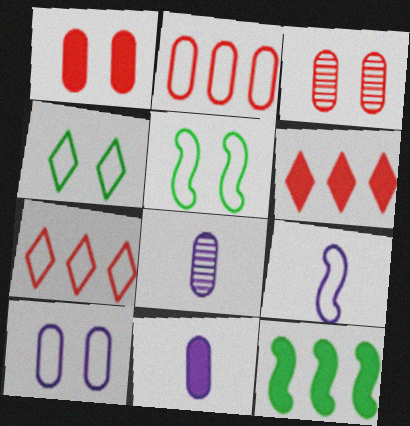[[2, 4, 9], 
[5, 6, 8]]